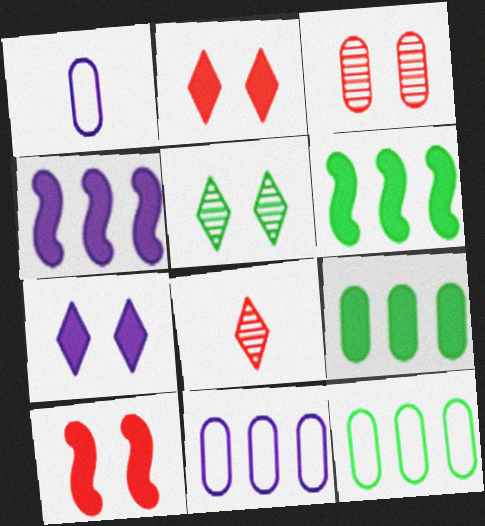[[1, 3, 9]]